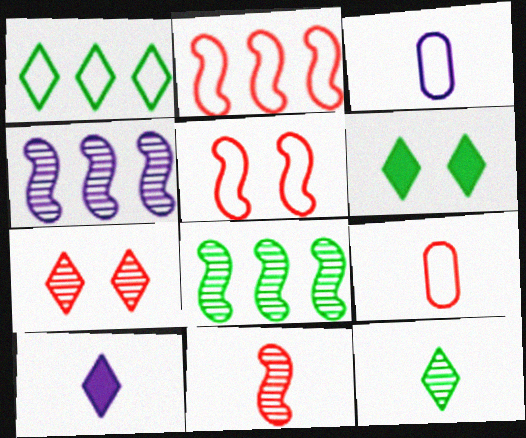[[1, 3, 5], 
[1, 6, 12], 
[1, 7, 10], 
[4, 6, 9]]